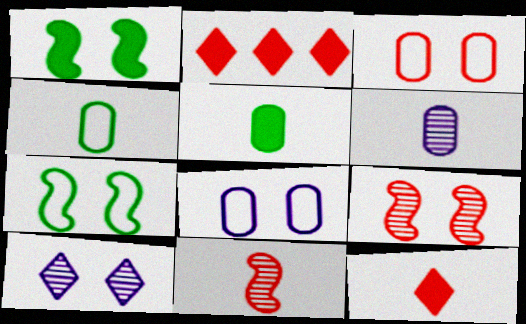[[1, 3, 10], 
[2, 3, 11], 
[2, 6, 7]]